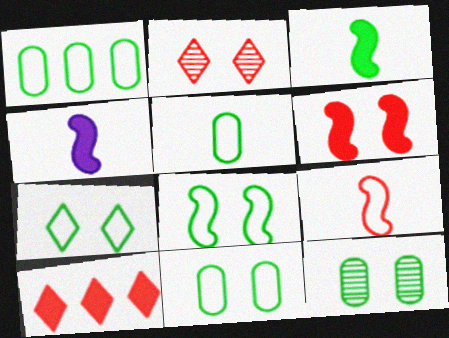[[1, 2, 4], 
[1, 5, 11], 
[7, 8, 11]]